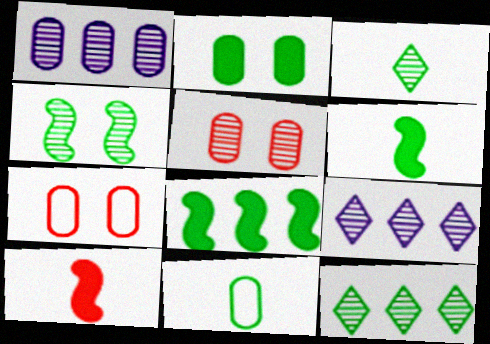[[3, 6, 11], 
[6, 7, 9]]